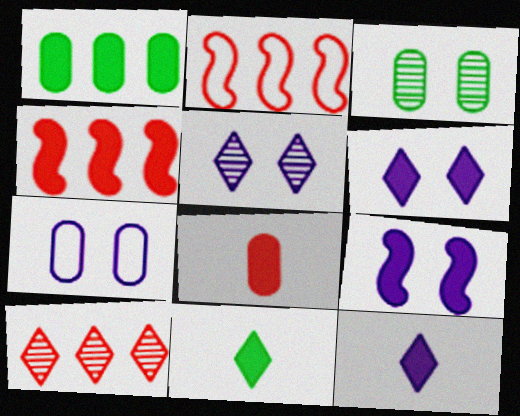[[2, 3, 12], 
[5, 7, 9]]